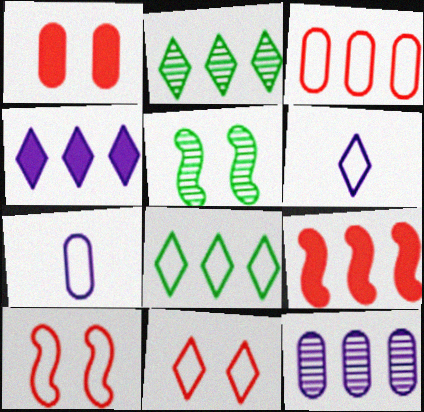[[6, 8, 11], 
[7, 8, 10], 
[8, 9, 12]]